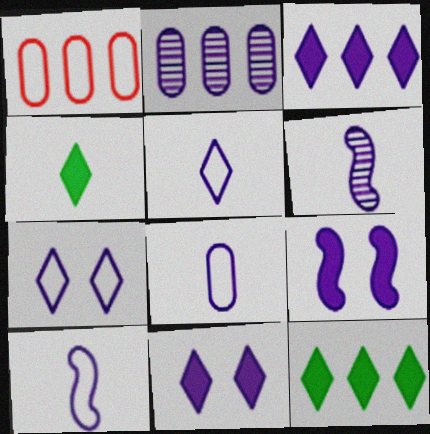[[2, 5, 9], 
[2, 10, 11], 
[5, 8, 10]]